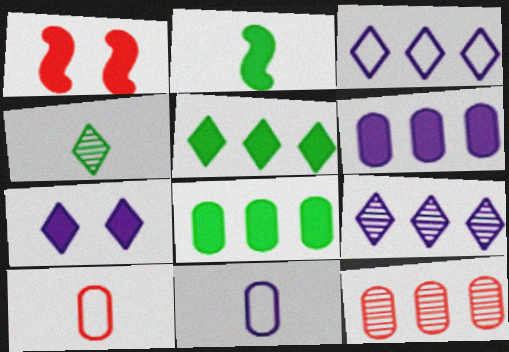[]